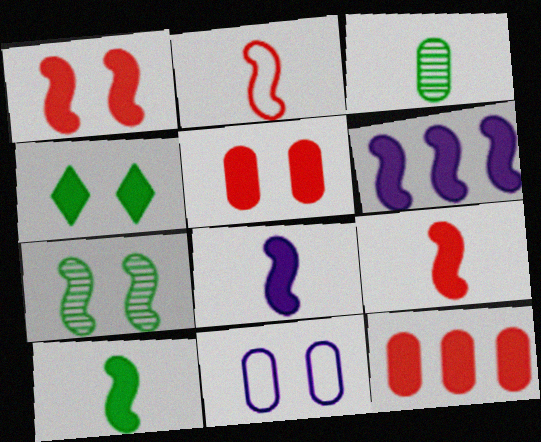[[1, 6, 10], 
[2, 6, 7], 
[3, 11, 12], 
[4, 8, 12], 
[8, 9, 10]]